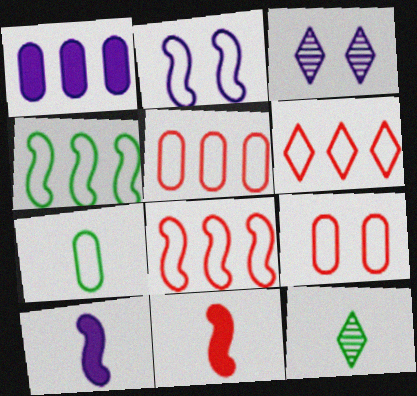[[2, 6, 7], 
[5, 6, 8]]